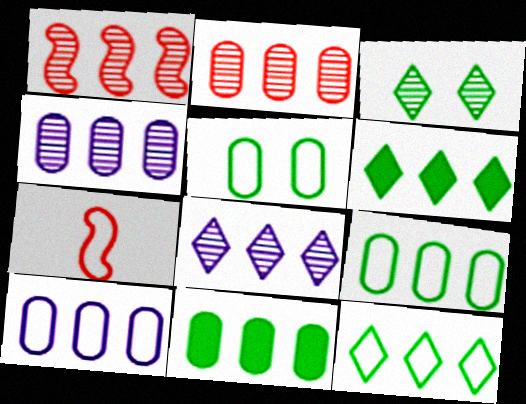[[1, 6, 10], 
[2, 10, 11]]